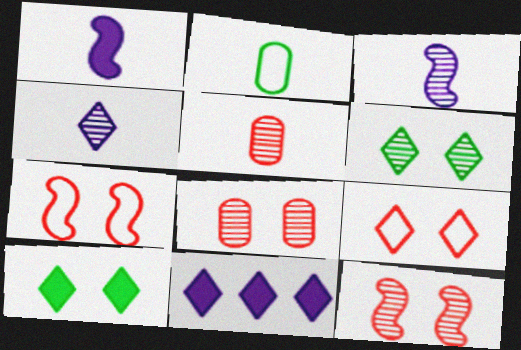[[2, 11, 12]]